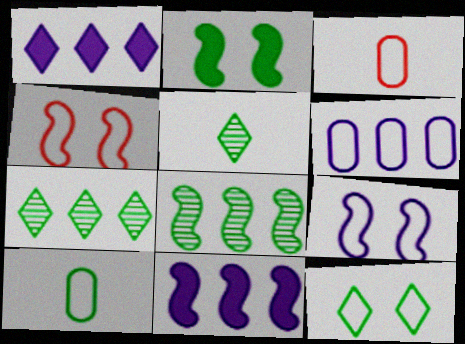[[2, 7, 10]]